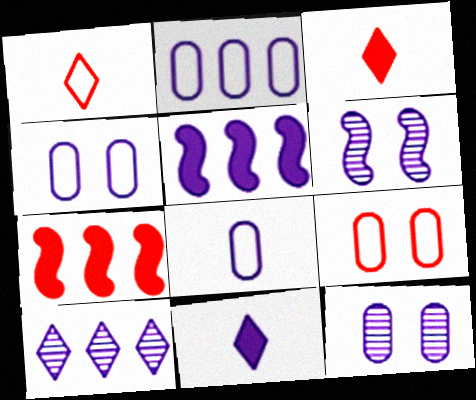[[2, 4, 8], 
[2, 5, 10], 
[2, 6, 11]]